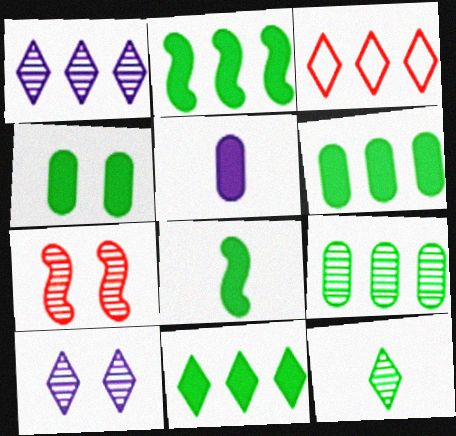[[1, 3, 11], 
[2, 6, 11], 
[4, 8, 11]]